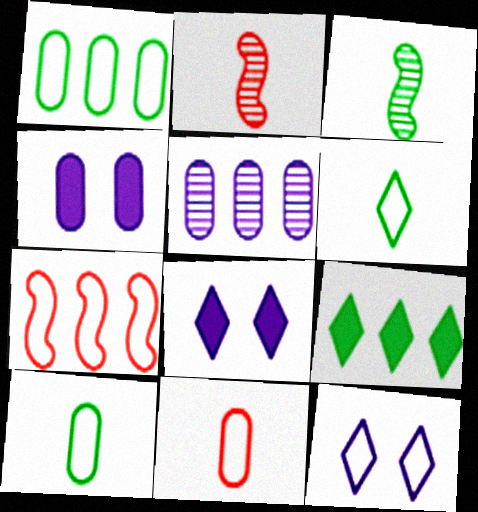[[1, 2, 8], 
[5, 7, 9], 
[7, 10, 12]]